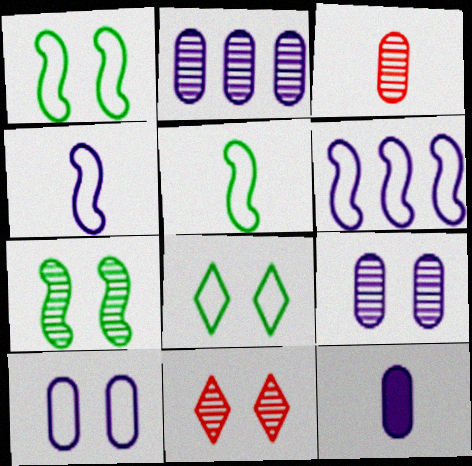[[2, 10, 12], 
[7, 9, 11]]